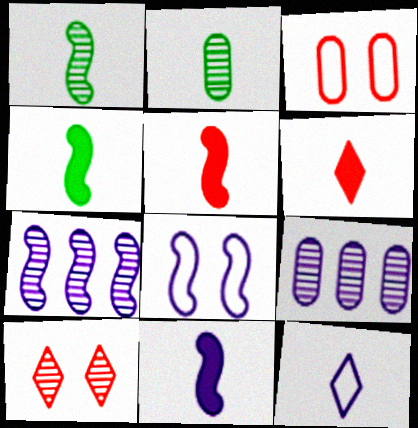[[1, 9, 10], 
[2, 5, 12], 
[2, 7, 10], 
[4, 5, 11], 
[7, 8, 11]]